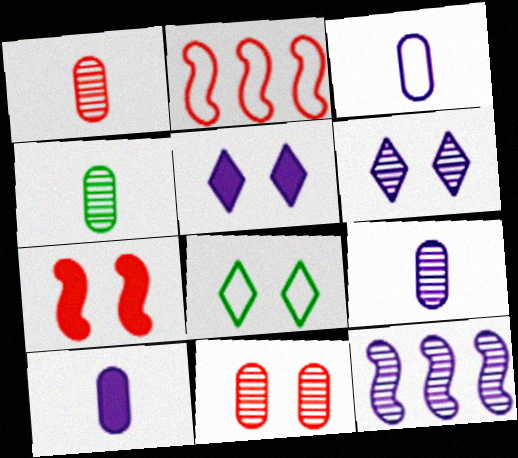[[1, 4, 9], 
[2, 3, 8], 
[2, 4, 5], 
[3, 5, 12], 
[3, 9, 10], 
[6, 9, 12]]